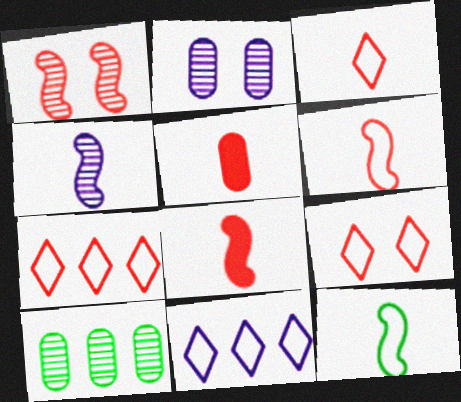[[1, 5, 7], 
[3, 7, 9], 
[4, 8, 12]]